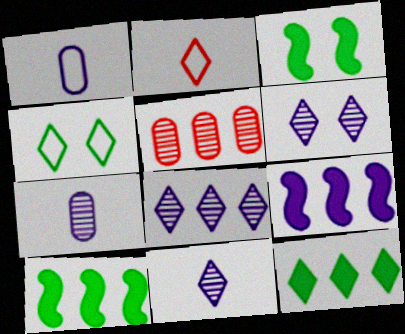[[1, 6, 9], 
[2, 6, 12], 
[6, 8, 11]]